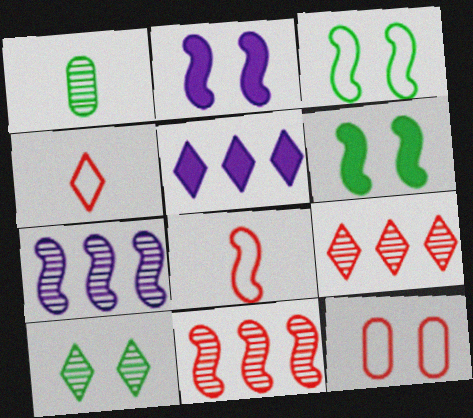[[2, 10, 12], 
[4, 5, 10], 
[6, 7, 8]]